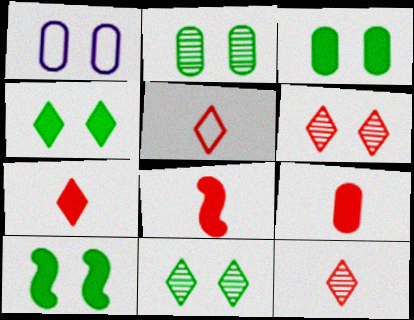[[1, 6, 10], 
[3, 4, 10], 
[5, 7, 12], 
[7, 8, 9]]